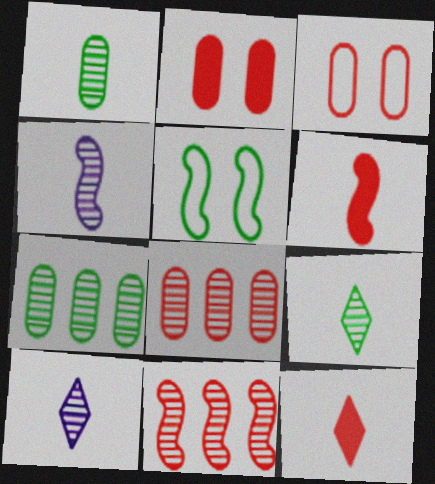[[3, 11, 12]]